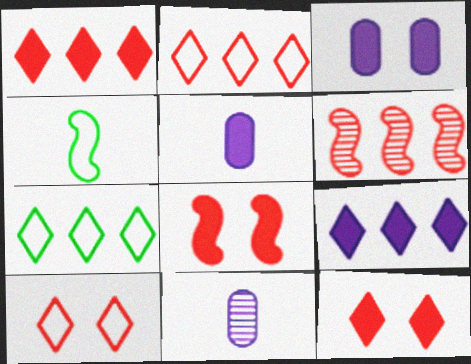[[7, 8, 11]]